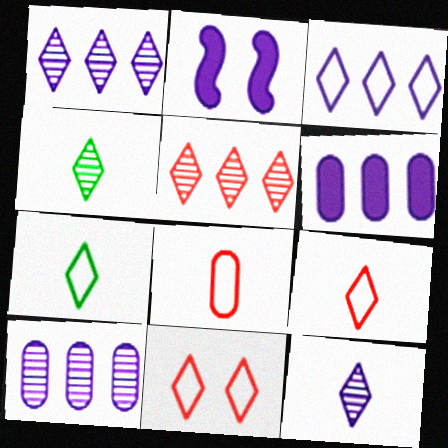[[3, 7, 11]]